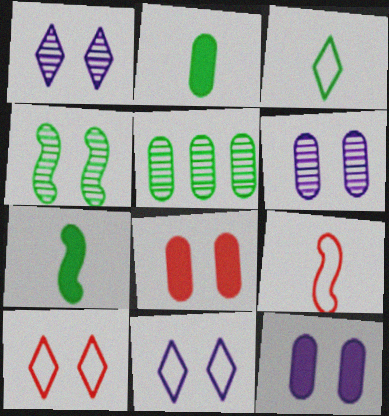[[4, 8, 11], 
[4, 10, 12]]